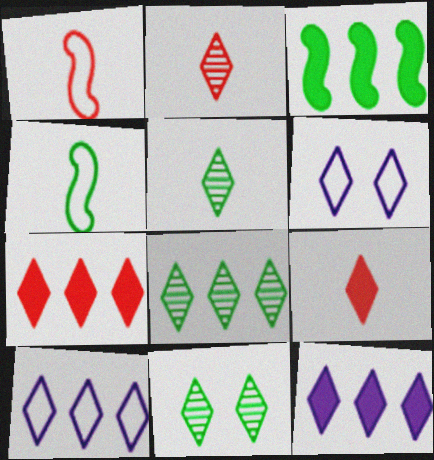[[5, 6, 7], 
[5, 8, 11], 
[6, 8, 9], 
[7, 8, 10], 
[9, 10, 11]]